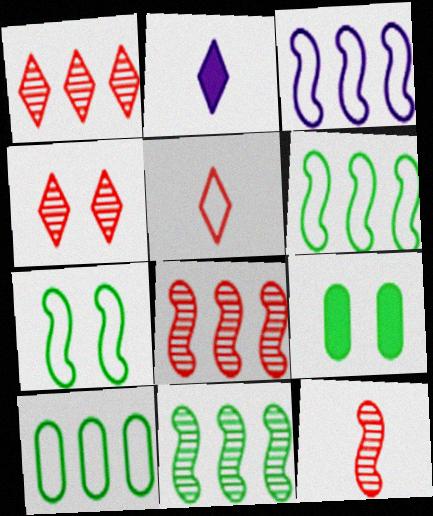[]